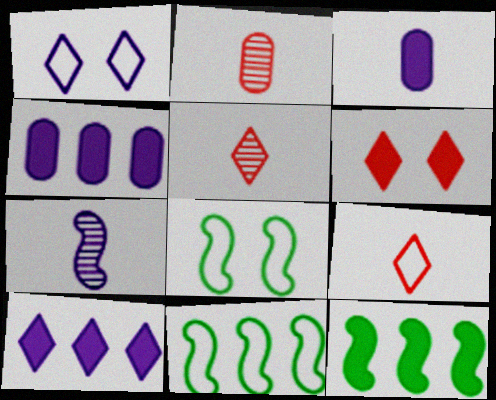[[1, 2, 12], 
[1, 4, 7], 
[2, 8, 10], 
[3, 6, 12], 
[4, 5, 8]]